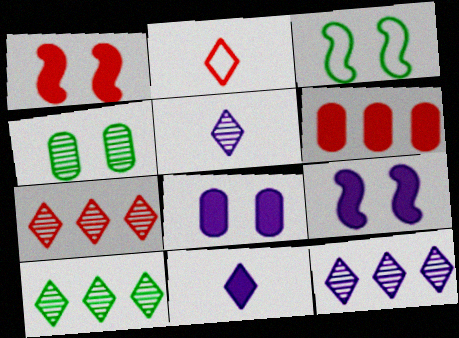[[3, 5, 6], 
[7, 10, 12]]